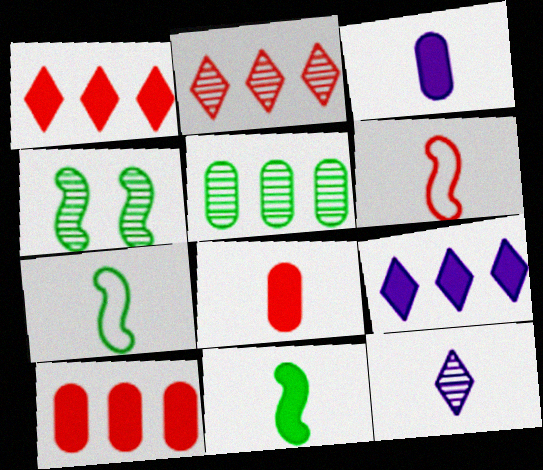[[7, 8, 12]]